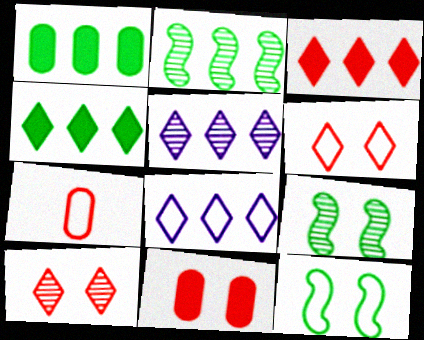[[7, 8, 12]]